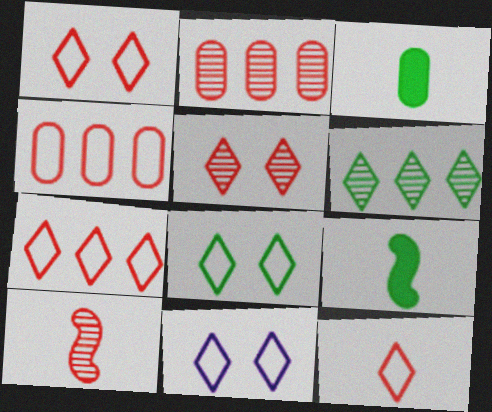[[1, 7, 12], 
[1, 8, 11], 
[2, 5, 10], 
[2, 9, 11]]